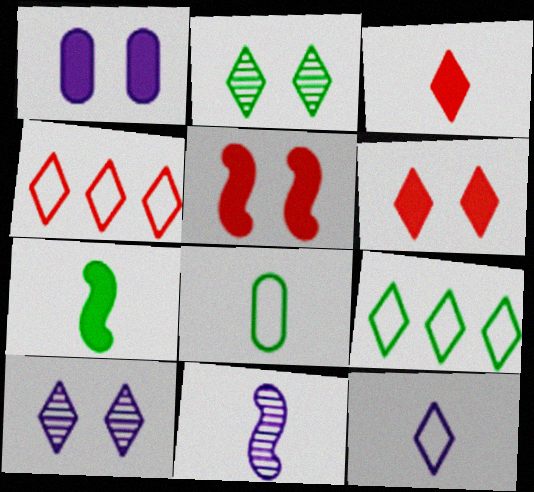[[3, 8, 11], 
[3, 9, 10]]